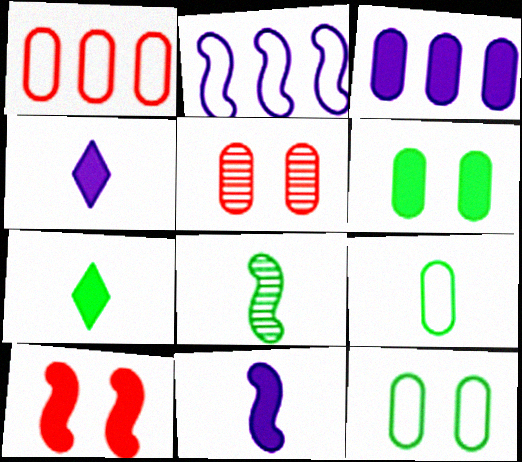[[2, 5, 7], 
[2, 8, 10], 
[3, 5, 9], 
[3, 7, 10], 
[7, 8, 9]]